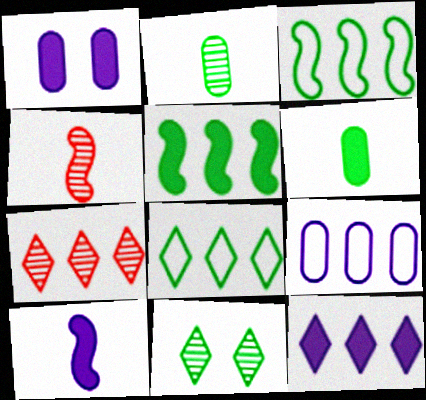[[1, 4, 8], 
[1, 10, 12], 
[3, 6, 11], 
[5, 7, 9], 
[7, 8, 12]]